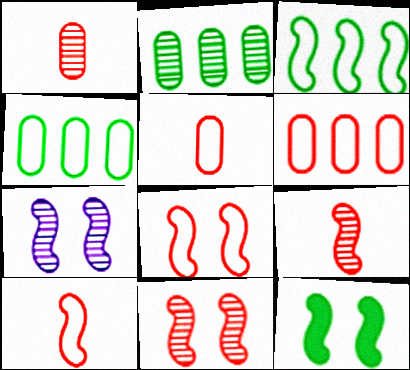[[7, 8, 12]]